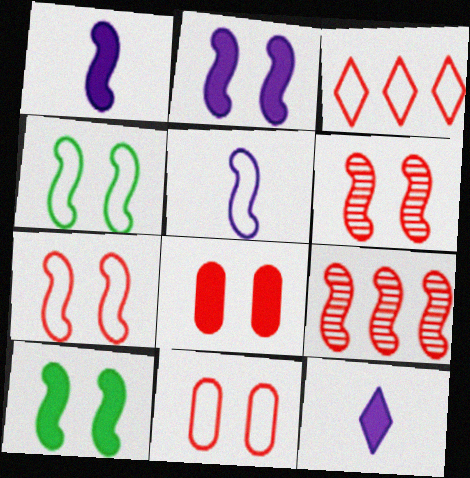[[1, 4, 9], 
[2, 4, 6], 
[5, 9, 10]]